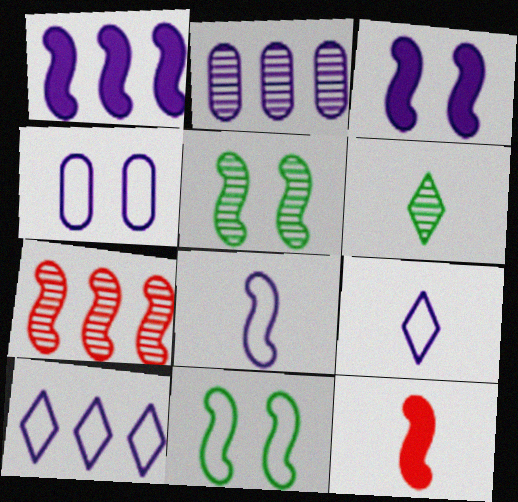[[1, 2, 10], 
[2, 3, 9], 
[4, 8, 10]]